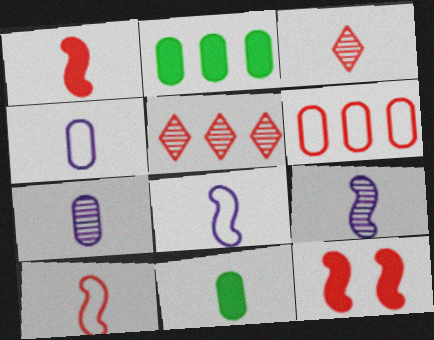[[3, 6, 12], 
[3, 8, 11]]